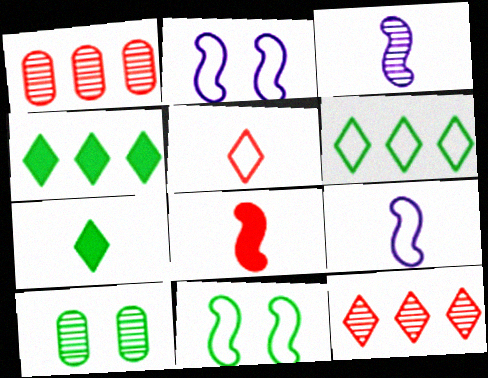[[1, 2, 7], 
[3, 10, 12]]